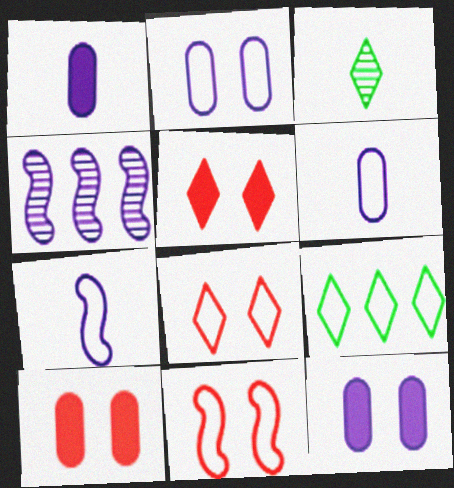[[6, 9, 11]]